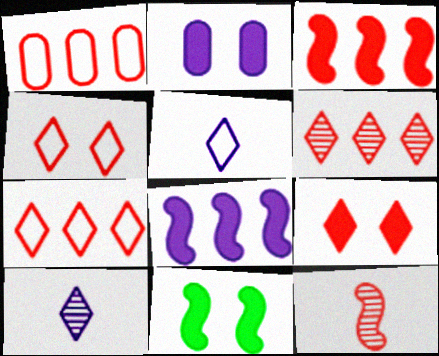[[1, 3, 6], 
[1, 9, 12], 
[1, 10, 11], 
[2, 9, 11]]